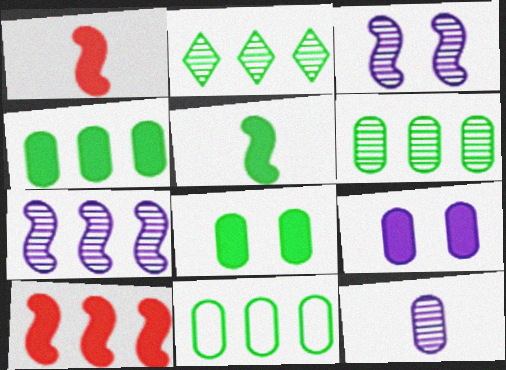[[4, 6, 11]]